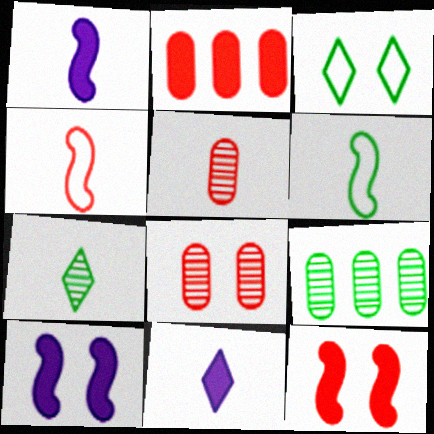[[3, 8, 10], 
[5, 6, 11]]